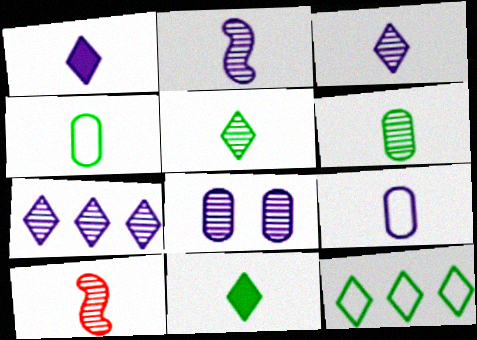[[1, 2, 9], 
[1, 4, 10], 
[2, 7, 8], 
[3, 6, 10], 
[9, 10, 11]]